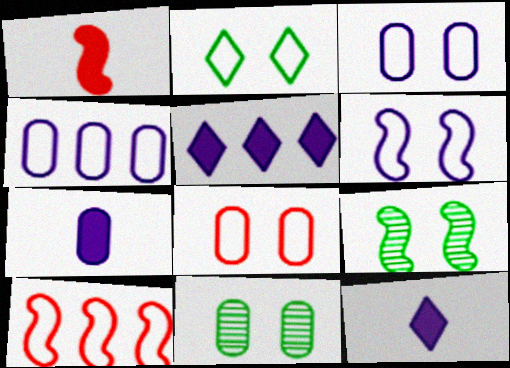[[2, 6, 8], 
[10, 11, 12]]